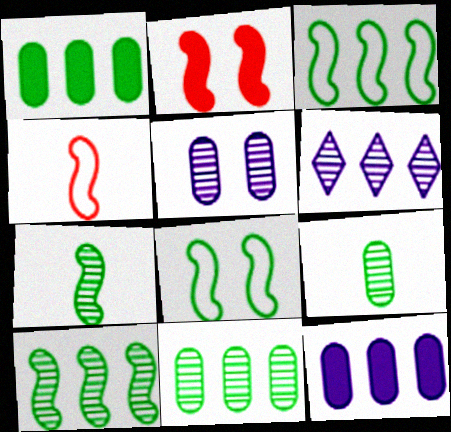[]